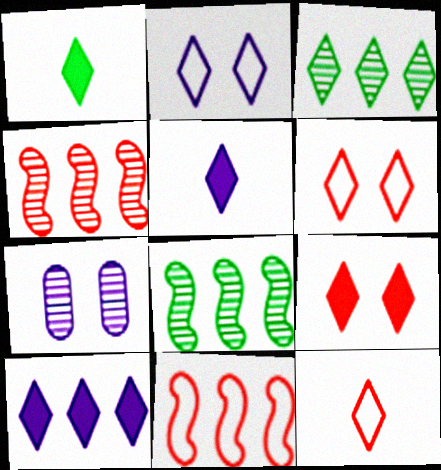[[1, 7, 11], 
[1, 9, 10], 
[3, 5, 6]]